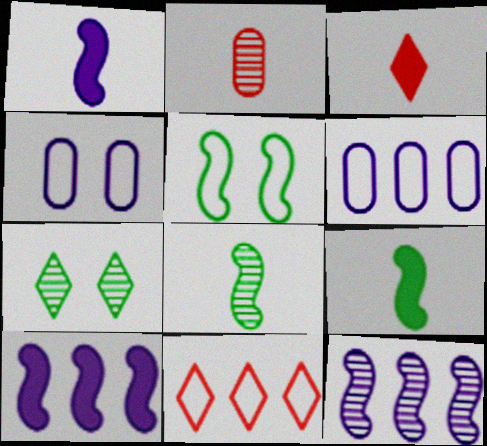[[2, 7, 12]]